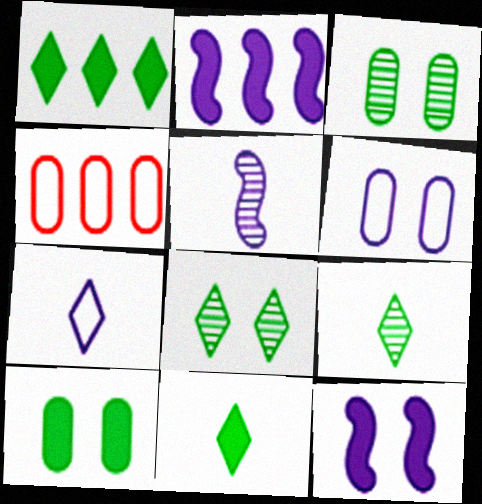[[4, 9, 12]]